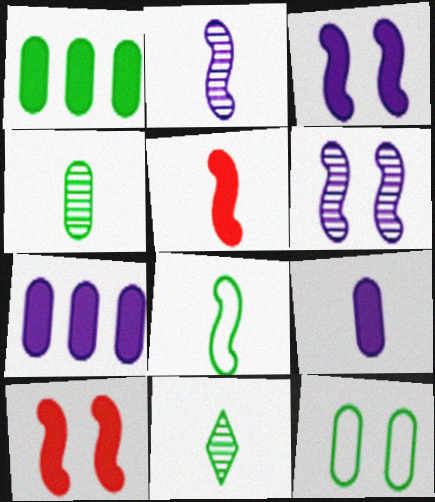[[1, 4, 12], 
[2, 5, 8]]